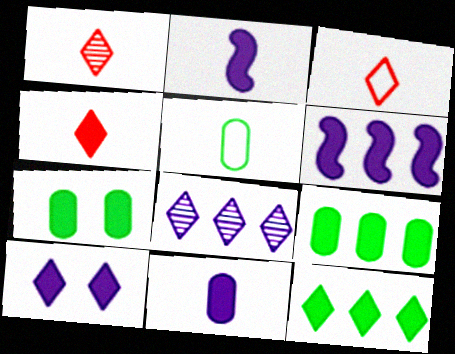[[1, 2, 5], 
[1, 3, 4], 
[4, 6, 7], 
[4, 10, 12], 
[6, 10, 11]]